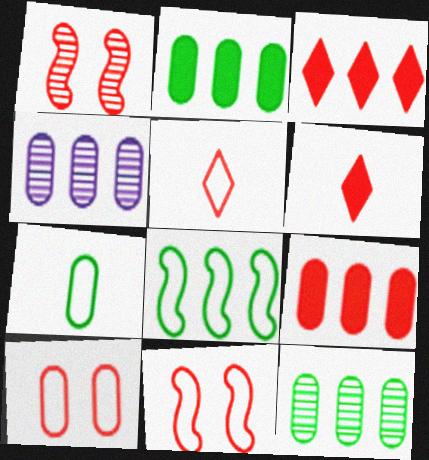[[1, 5, 9], 
[3, 4, 8]]